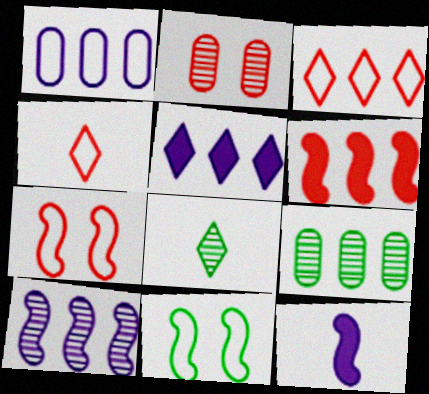[[1, 4, 11], 
[1, 5, 10], 
[2, 4, 6], 
[2, 8, 10]]